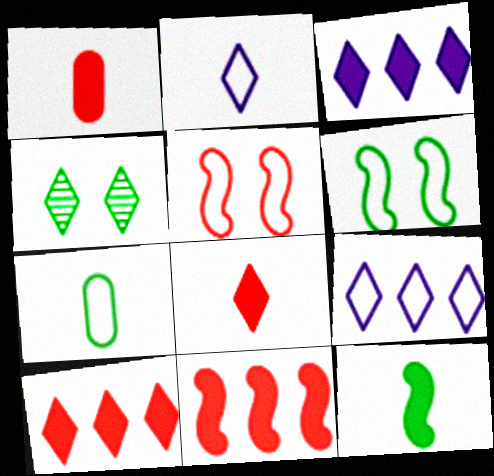[[2, 4, 10], 
[4, 8, 9], 
[5, 7, 9]]